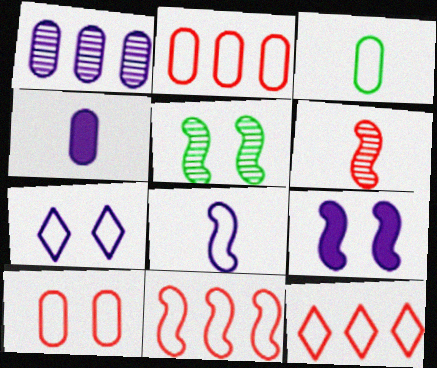[[2, 11, 12], 
[3, 7, 11], 
[4, 5, 12]]